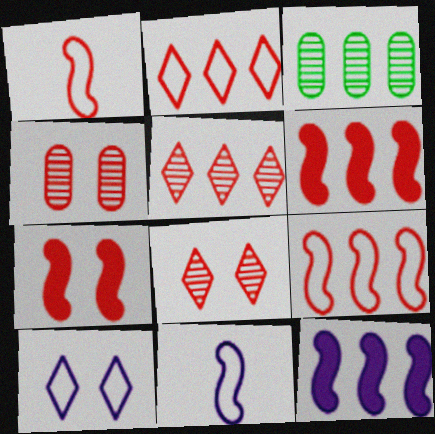[[2, 3, 12]]